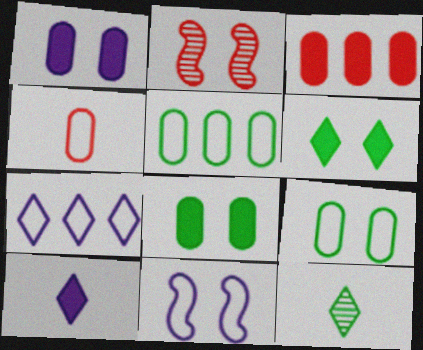[[2, 5, 10], 
[3, 11, 12]]